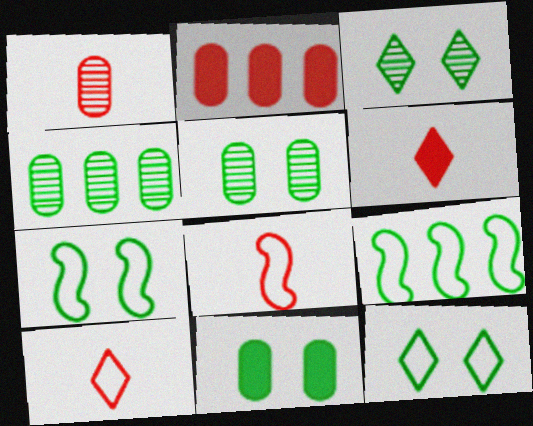[[1, 6, 8], 
[3, 7, 11]]